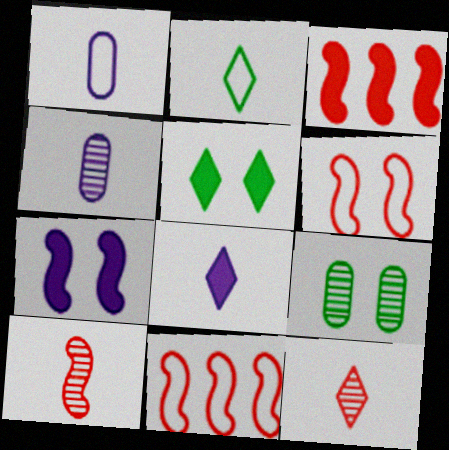[[2, 8, 12], 
[3, 6, 10], 
[4, 5, 11], 
[8, 9, 11]]